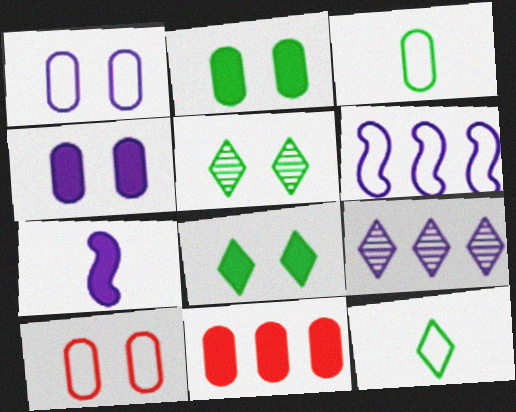[[1, 7, 9], 
[6, 10, 12], 
[7, 8, 11]]